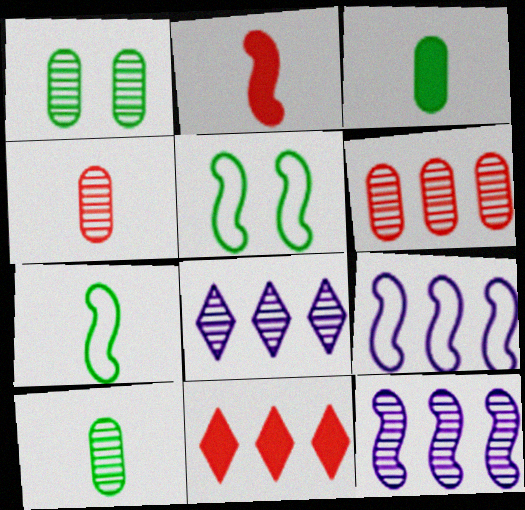[[2, 5, 12]]